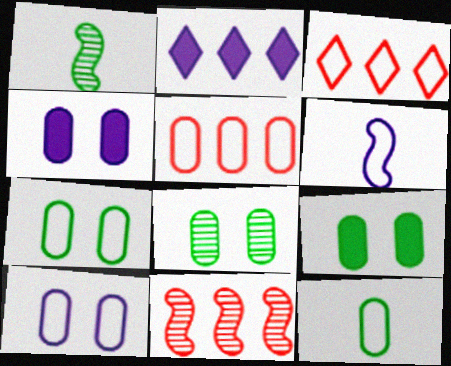[[1, 3, 4], 
[3, 6, 7], 
[5, 10, 12], 
[7, 8, 9]]